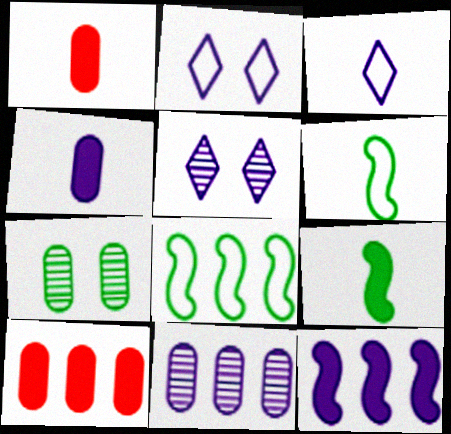[[1, 5, 8], 
[5, 6, 10]]